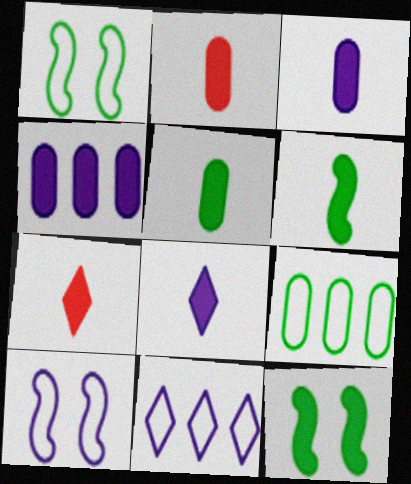[[2, 3, 5], 
[2, 6, 8], 
[3, 6, 7], 
[4, 7, 12]]